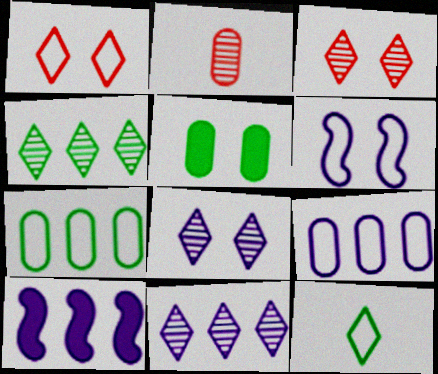[[2, 5, 9], 
[3, 5, 6], 
[9, 10, 11]]